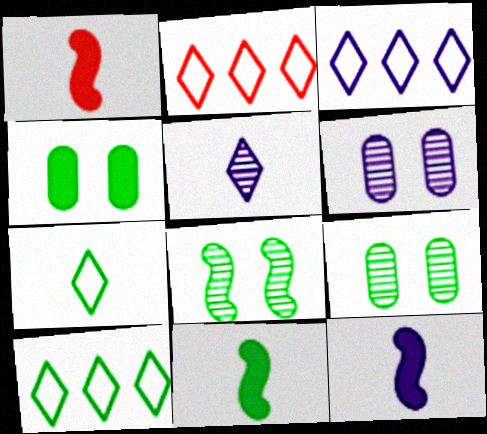[[1, 3, 9], 
[1, 6, 10], 
[1, 11, 12], 
[2, 3, 10], 
[2, 6, 11], 
[2, 9, 12], 
[3, 6, 12], 
[9, 10, 11]]